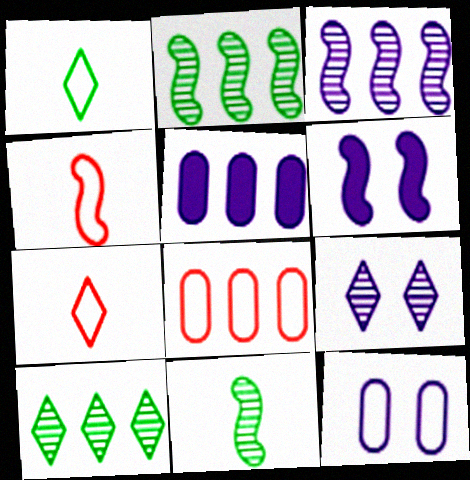[[2, 4, 6], 
[6, 9, 12]]